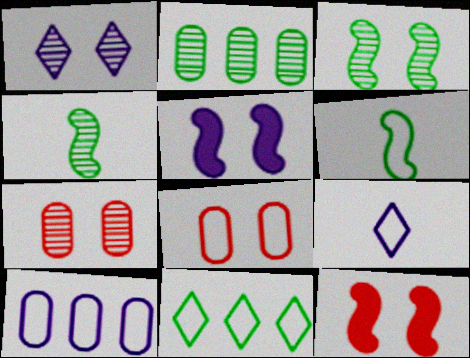[[1, 3, 7], 
[2, 9, 12]]